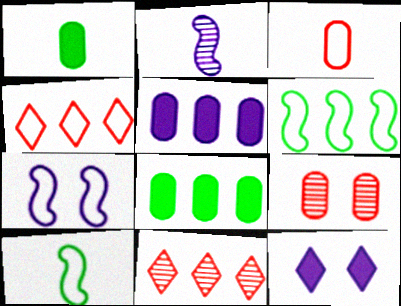[[1, 7, 11], 
[5, 6, 11]]